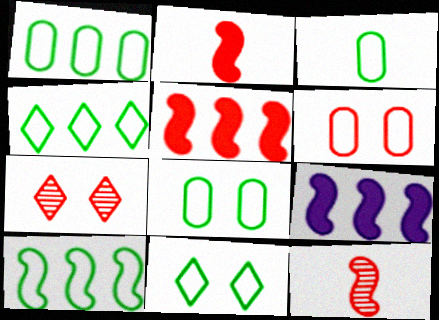[[1, 3, 8], 
[1, 4, 10], 
[3, 7, 9], 
[3, 10, 11]]